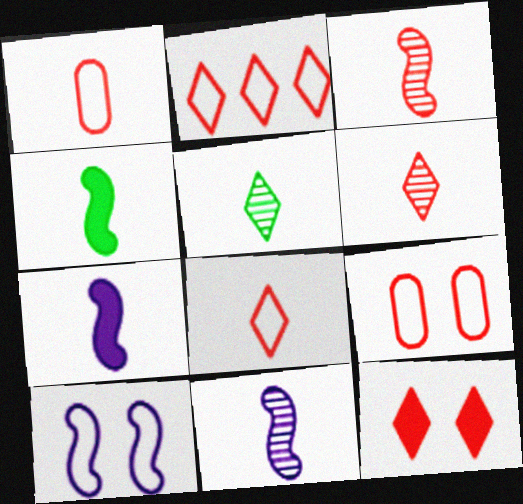[[1, 5, 7], 
[2, 6, 12]]